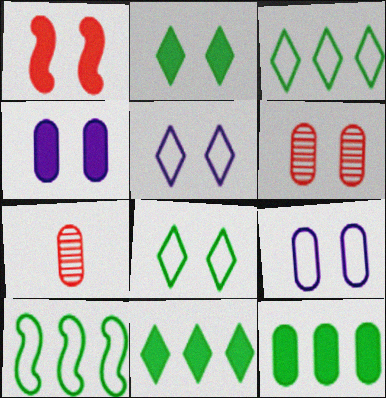[[1, 2, 4], 
[7, 9, 12]]